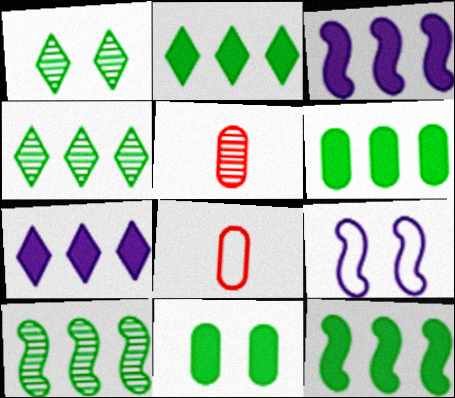[[1, 3, 8], 
[2, 5, 9], 
[2, 6, 12]]